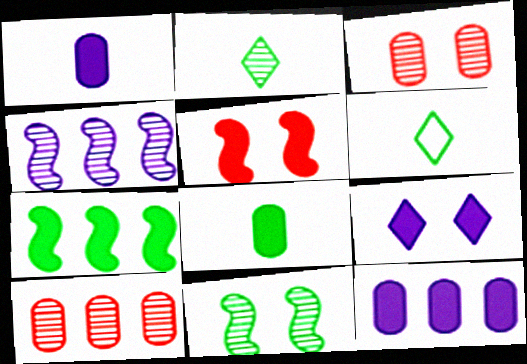[[2, 3, 4]]